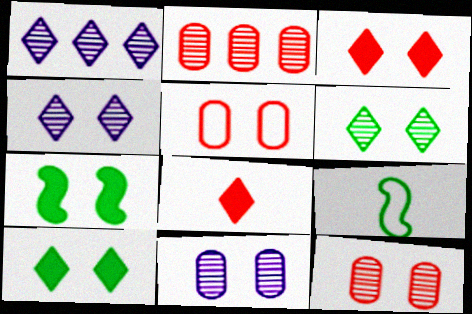[[4, 5, 7]]